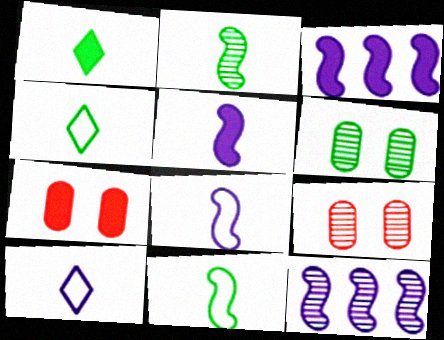[[1, 3, 7], 
[3, 4, 9], 
[4, 7, 12]]